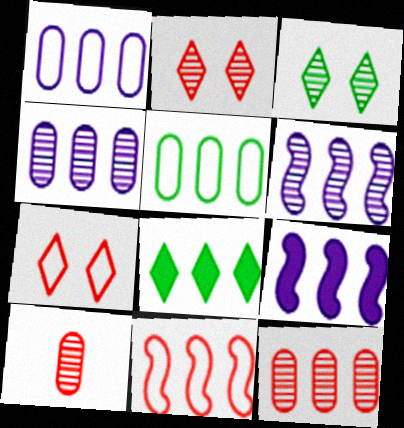[[3, 6, 10], 
[4, 8, 11]]